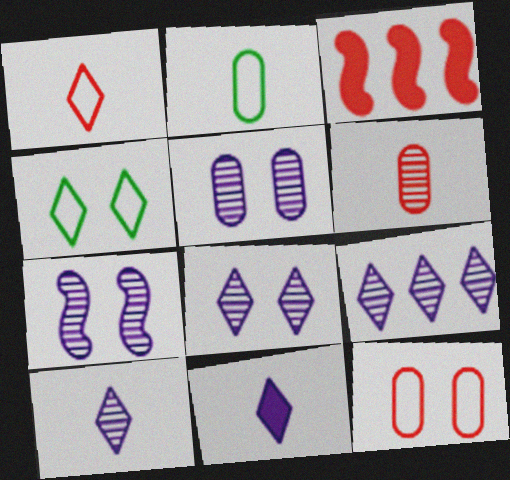[[2, 3, 8], 
[5, 7, 8], 
[8, 9, 10]]